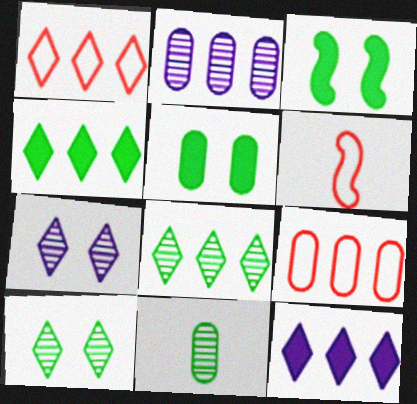[[1, 8, 12]]